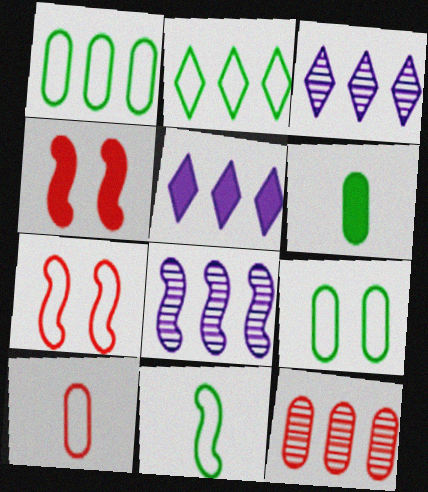[[2, 9, 11], 
[3, 6, 7], 
[4, 5, 6], 
[4, 8, 11]]